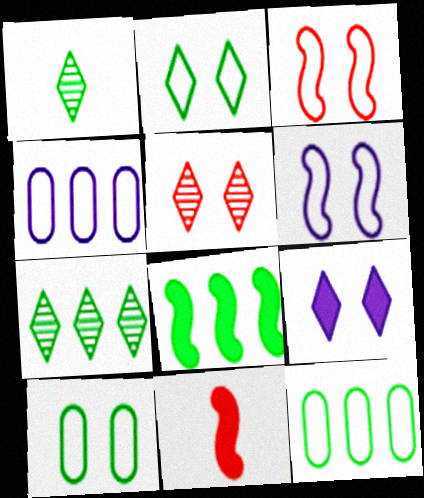[[1, 8, 10], 
[2, 5, 9], 
[7, 8, 12]]